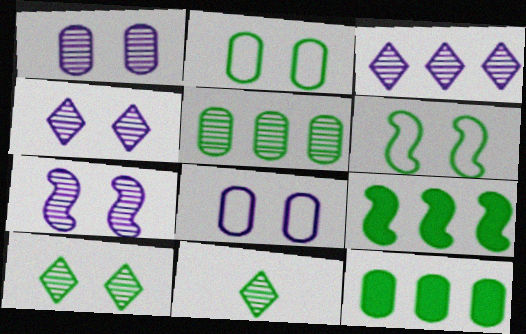[[1, 4, 7], 
[2, 9, 11], 
[6, 11, 12]]